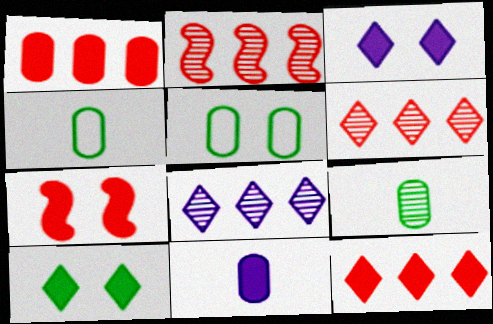[[2, 3, 4], 
[4, 7, 8]]